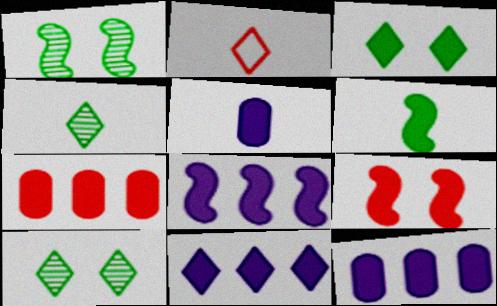[[1, 2, 12], 
[2, 10, 11], 
[6, 8, 9], 
[8, 11, 12]]